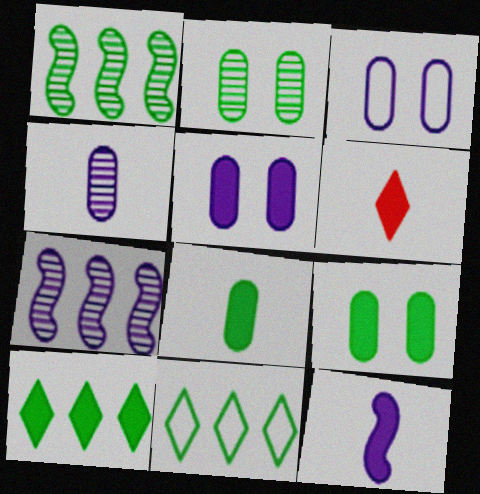[[1, 3, 6], 
[6, 8, 12]]